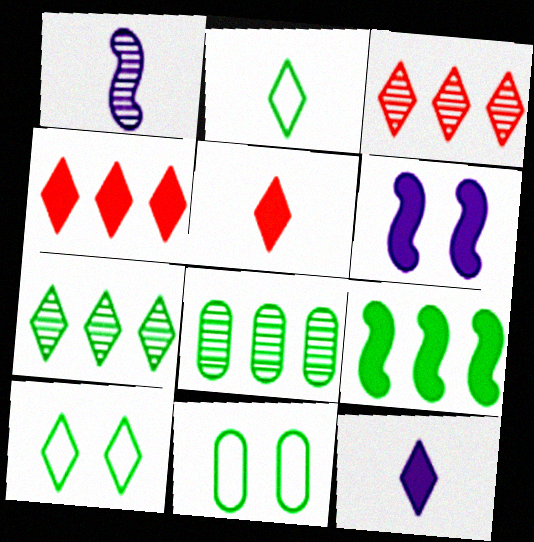[[1, 4, 11], 
[3, 10, 12]]